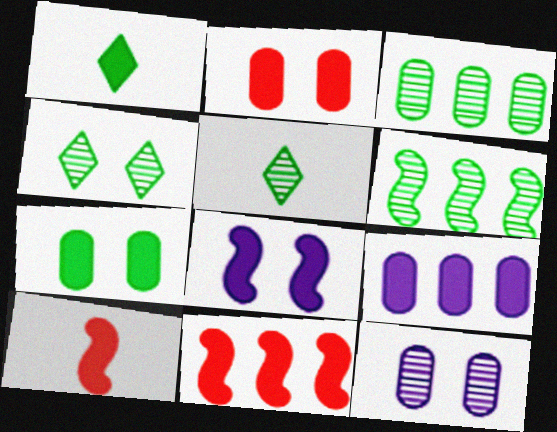[]